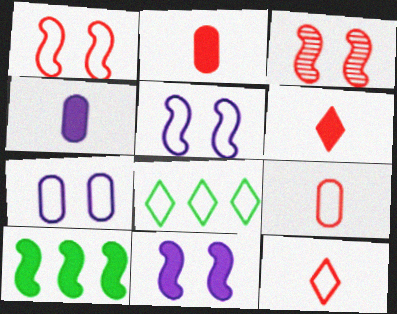[[3, 4, 8], 
[5, 8, 9]]